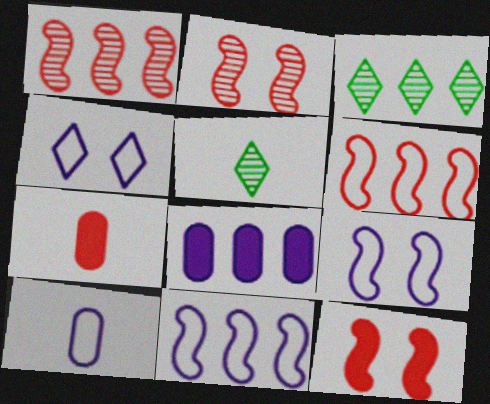[[3, 6, 8], 
[3, 7, 9], 
[3, 10, 12], 
[4, 10, 11]]